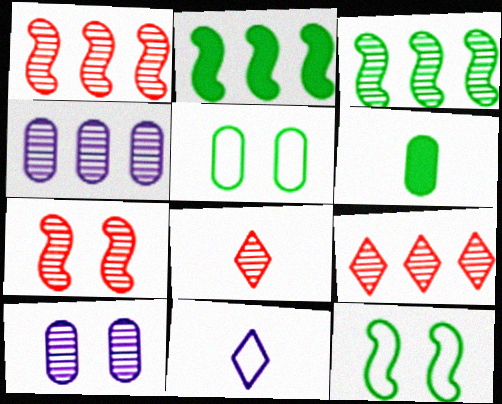[[3, 4, 9], 
[3, 8, 10]]